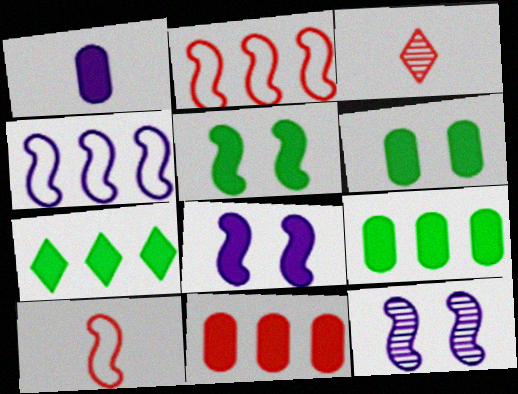[[1, 6, 11], 
[3, 4, 6]]